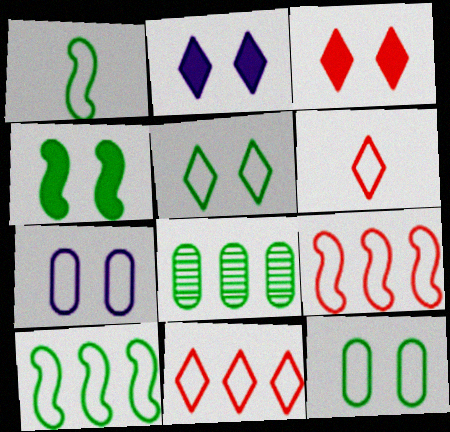[[1, 7, 11], 
[6, 7, 10]]